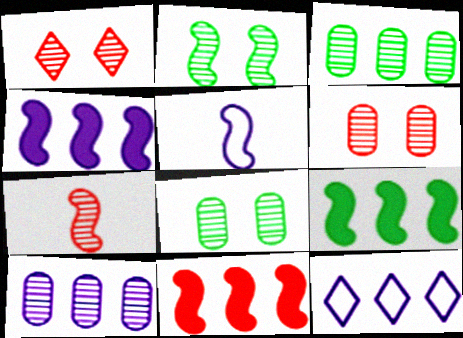[[2, 5, 11], 
[3, 11, 12], 
[4, 9, 11], 
[4, 10, 12]]